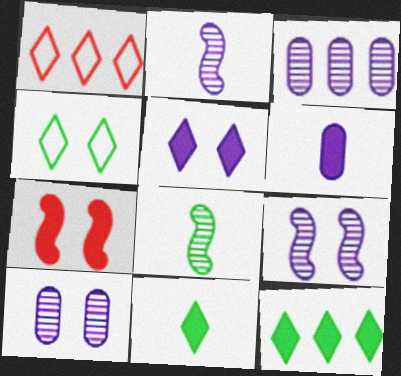[[4, 7, 10], 
[6, 7, 12]]